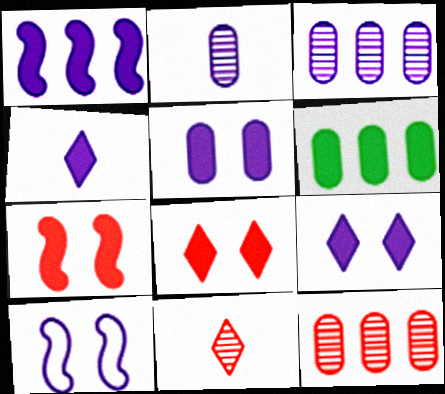[[1, 4, 5], 
[3, 4, 10], 
[4, 6, 7], 
[6, 10, 11]]